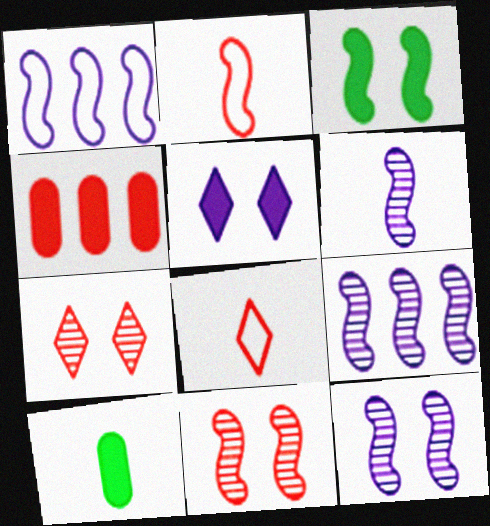[[1, 7, 10], 
[2, 3, 9], 
[2, 4, 7], 
[4, 8, 11], 
[6, 8, 10], 
[6, 9, 12]]